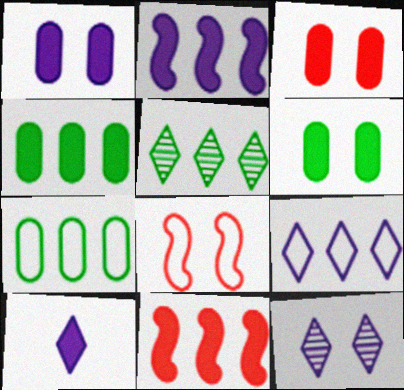[[1, 2, 10], 
[1, 3, 6], 
[6, 8, 12], 
[6, 10, 11], 
[9, 10, 12]]